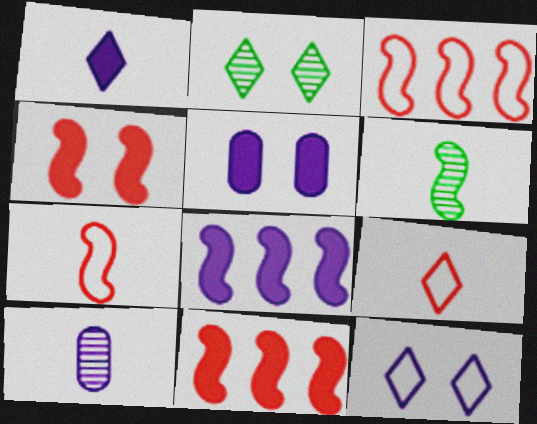[[1, 5, 8], 
[8, 10, 12]]